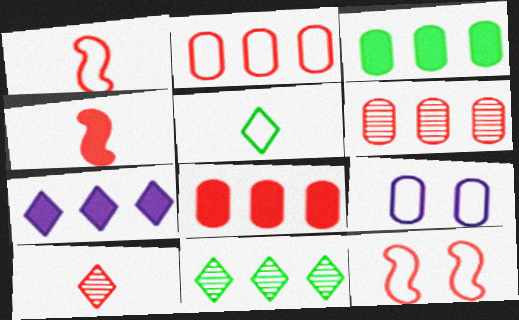[[2, 6, 8], 
[4, 9, 11], 
[8, 10, 12]]